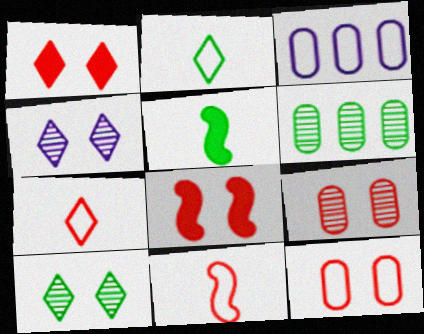[]